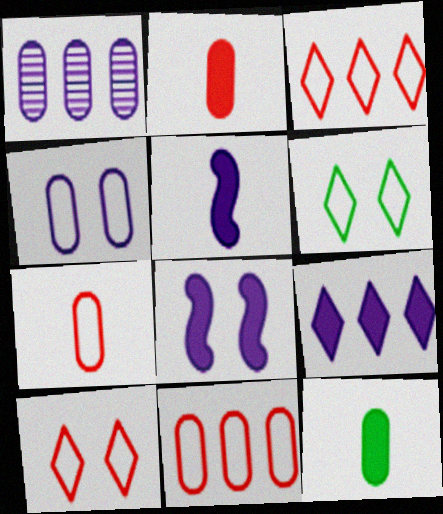[]